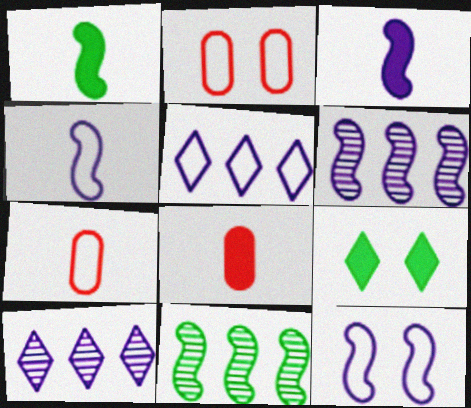[[1, 2, 10], 
[3, 6, 12], 
[6, 7, 9]]